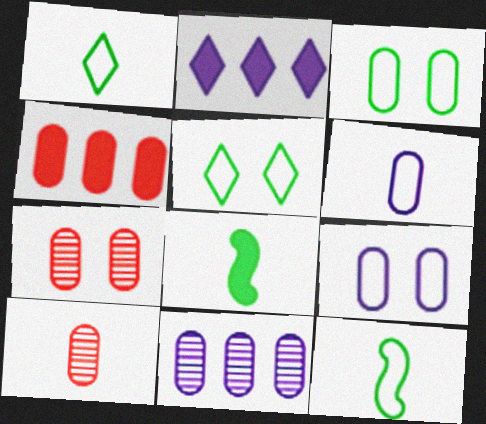[[2, 7, 12]]